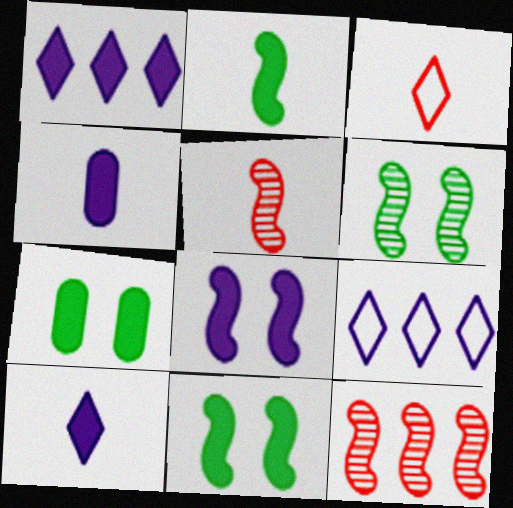[[1, 4, 8], 
[5, 7, 9]]